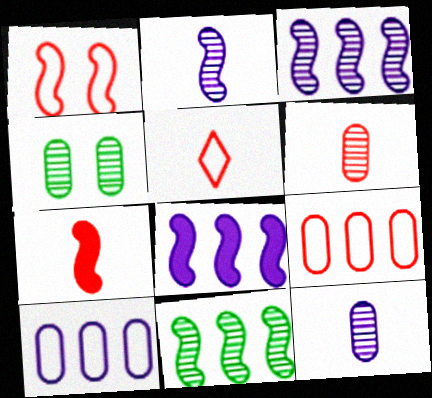[[1, 5, 9], 
[4, 5, 8], 
[5, 6, 7]]